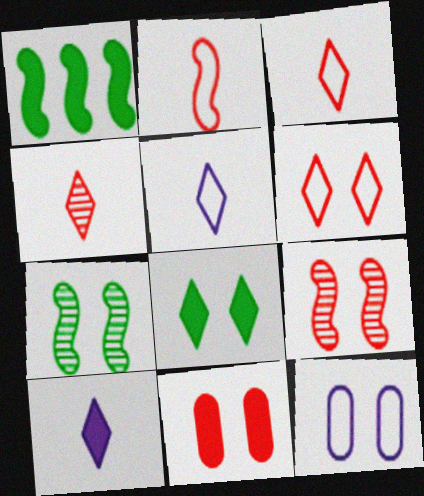[[1, 4, 12], 
[1, 10, 11], 
[6, 9, 11], 
[8, 9, 12]]